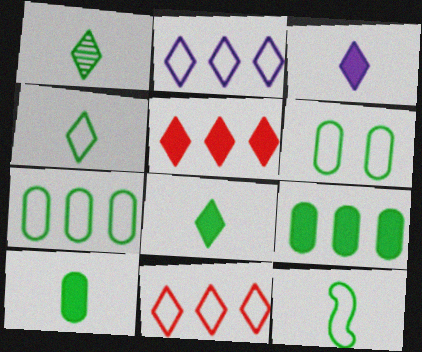[[1, 4, 8], 
[1, 10, 12]]